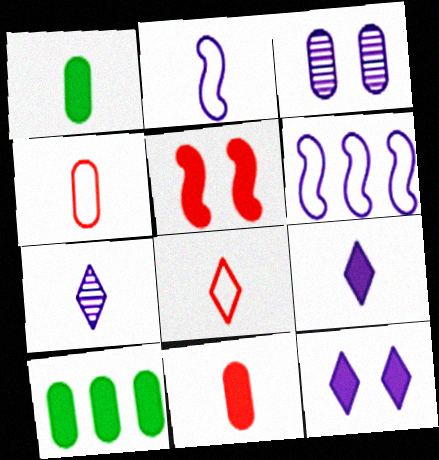[[3, 4, 10], 
[3, 6, 9], 
[5, 9, 10]]